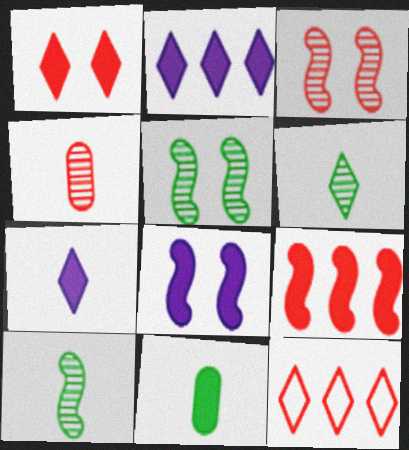[]